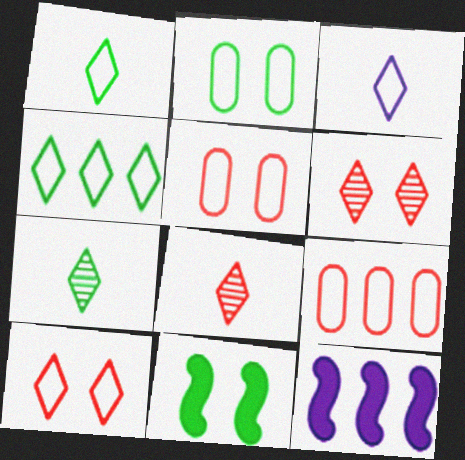[[2, 8, 12], 
[3, 4, 10], 
[5, 7, 12]]